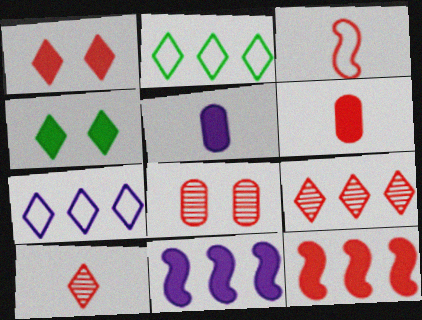[[1, 6, 12], 
[3, 6, 10], 
[4, 5, 12], 
[4, 6, 11], 
[4, 7, 10]]